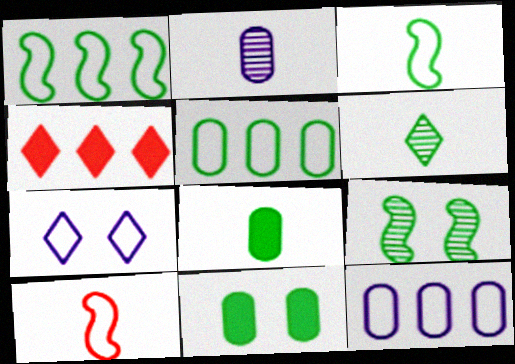[[1, 6, 11], 
[3, 6, 8], 
[4, 6, 7], 
[5, 7, 10]]